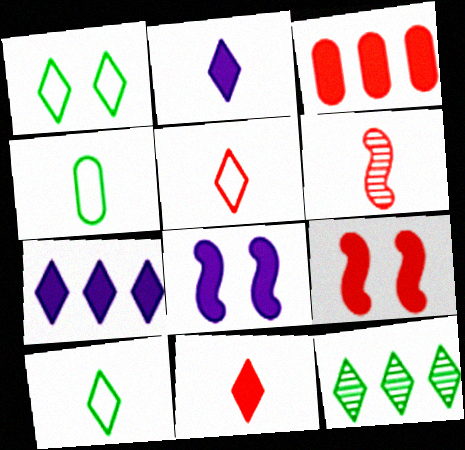[[2, 4, 6], 
[3, 9, 11]]